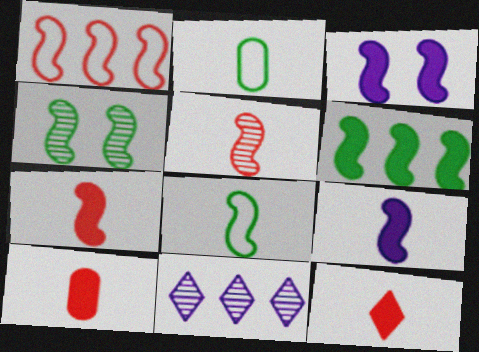[[1, 4, 9], 
[3, 6, 7], 
[4, 6, 8], 
[5, 8, 9], 
[7, 10, 12]]